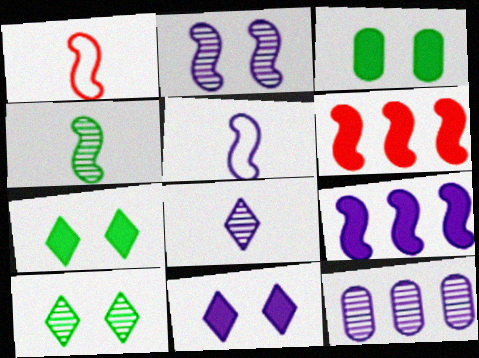[[1, 7, 12], 
[2, 5, 9], 
[2, 8, 12], 
[5, 11, 12]]